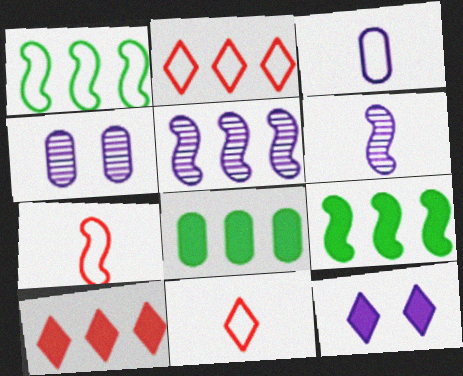[[2, 5, 8], 
[3, 5, 12], 
[4, 9, 11]]